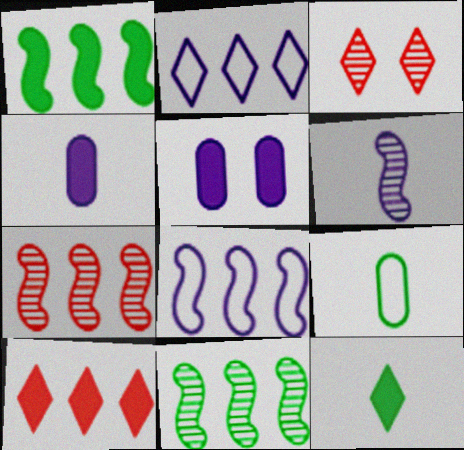[[1, 7, 8], 
[2, 3, 12], 
[2, 5, 6]]